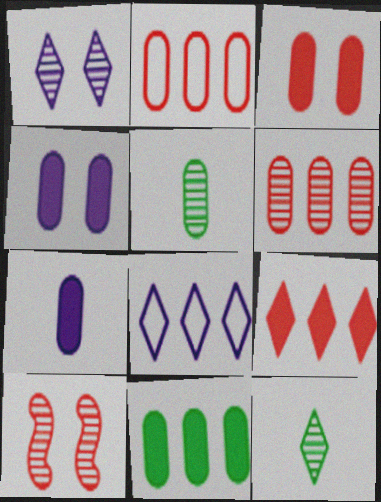[[2, 4, 5], 
[3, 7, 11]]